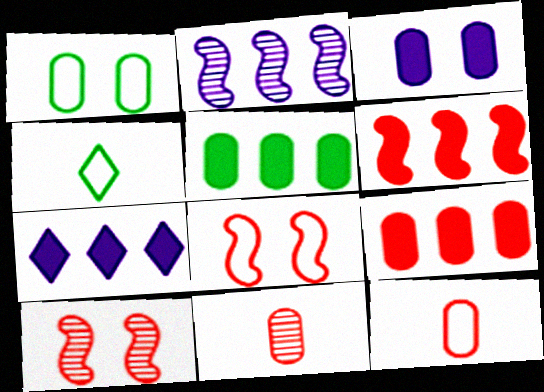[[5, 6, 7]]